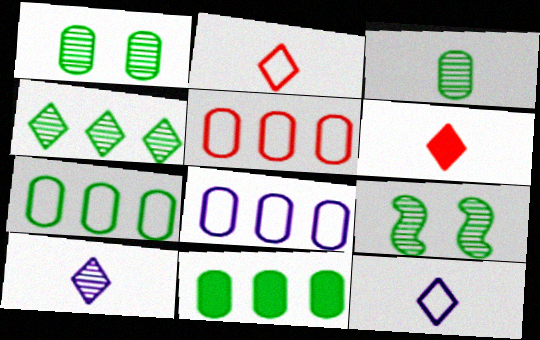[[3, 4, 9], 
[5, 7, 8], 
[6, 8, 9]]